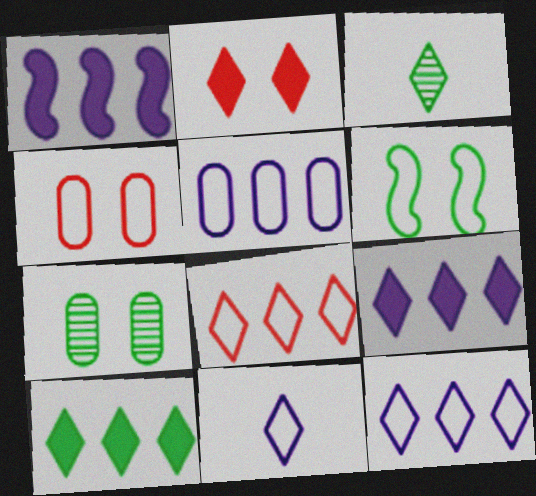[[1, 3, 4], 
[2, 3, 12]]